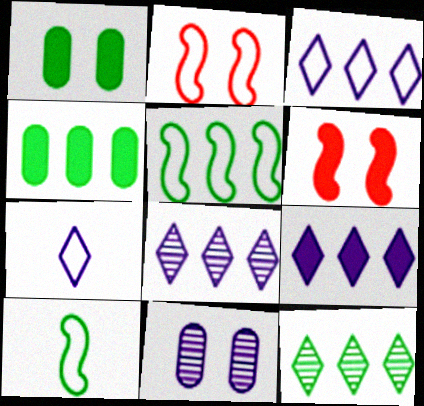[[1, 10, 12], 
[3, 8, 9], 
[4, 5, 12]]